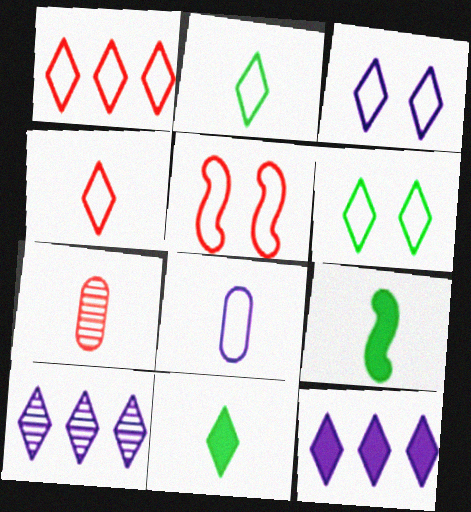[[1, 2, 3]]